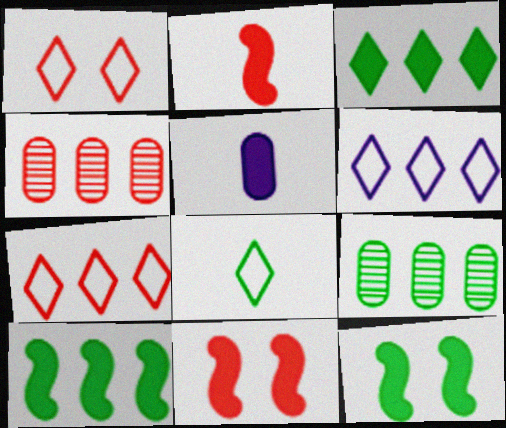[[1, 2, 4], 
[1, 6, 8], 
[3, 5, 11], 
[4, 6, 10], 
[8, 9, 12]]